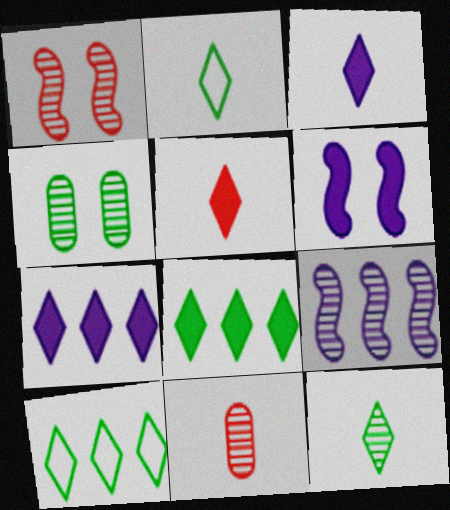[[6, 10, 11]]